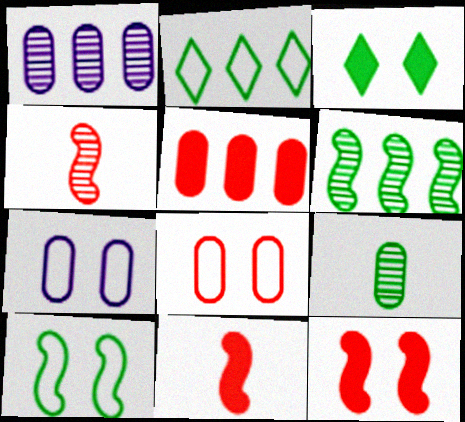[[5, 7, 9]]